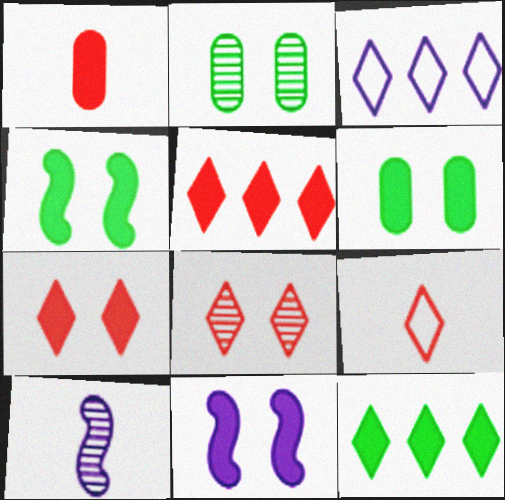[[1, 11, 12], 
[5, 8, 9], 
[6, 7, 11]]